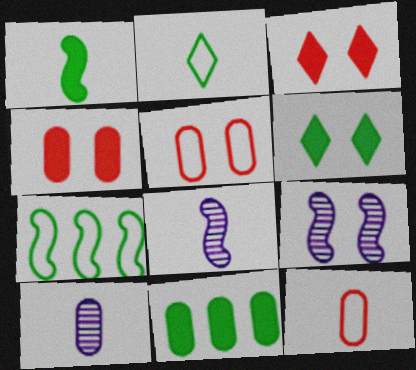[[1, 6, 11], 
[3, 7, 10], 
[5, 6, 9], 
[5, 10, 11]]